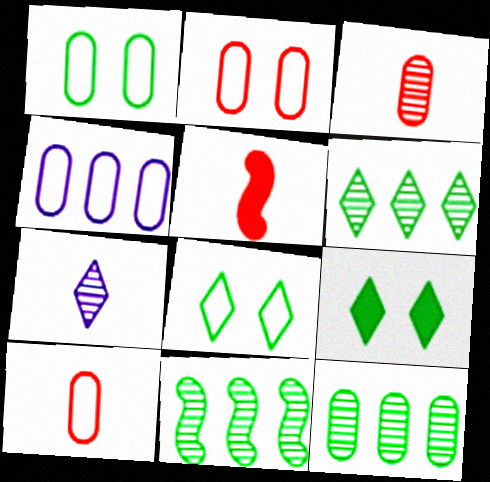[[1, 4, 10], 
[6, 11, 12]]